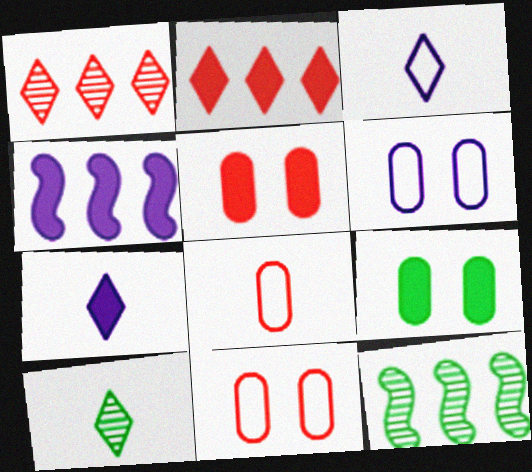[[3, 5, 12], 
[4, 10, 11], 
[7, 11, 12]]